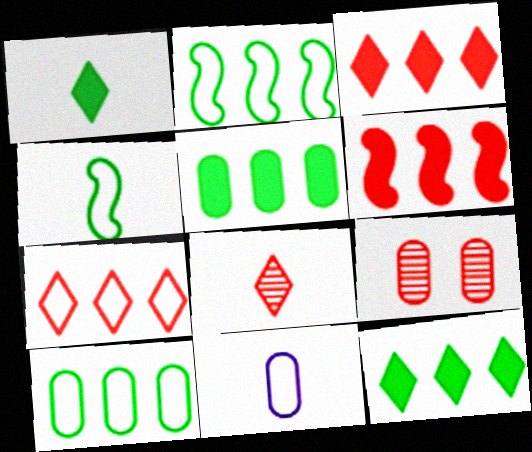[[5, 9, 11]]